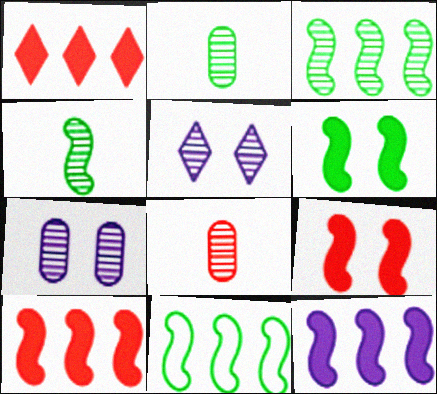[[3, 5, 8], 
[4, 6, 11]]